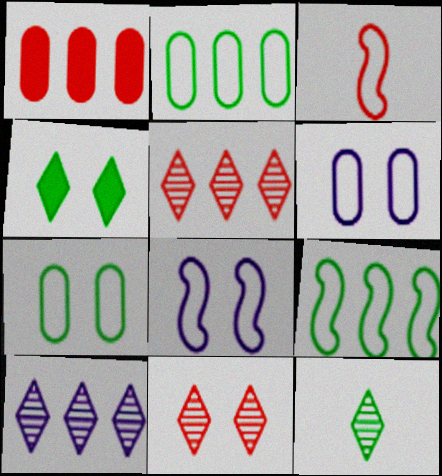[[1, 3, 11], 
[1, 8, 12], 
[1, 9, 10], 
[3, 8, 9], 
[10, 11, 12]]